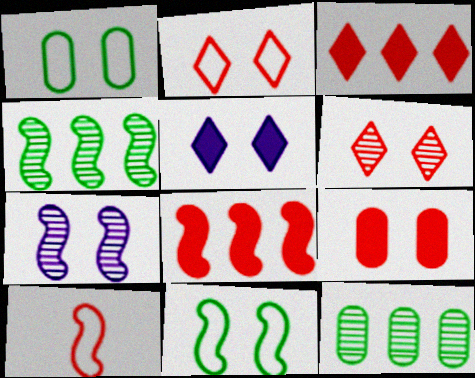[[5, 10, 12]]